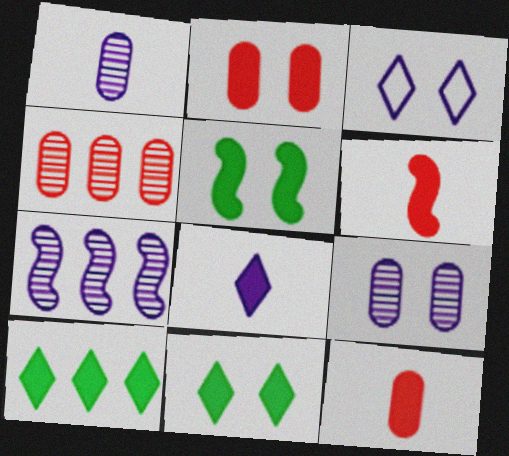[]